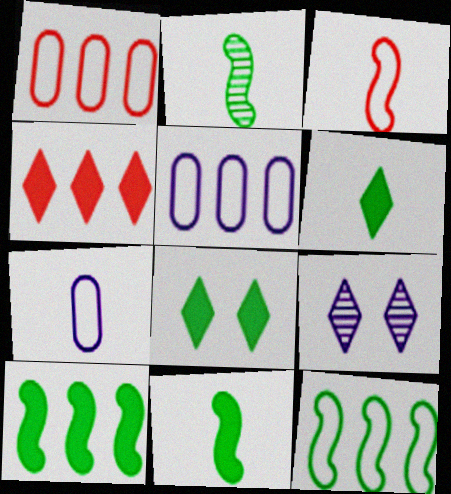[[1, 9, 11]]